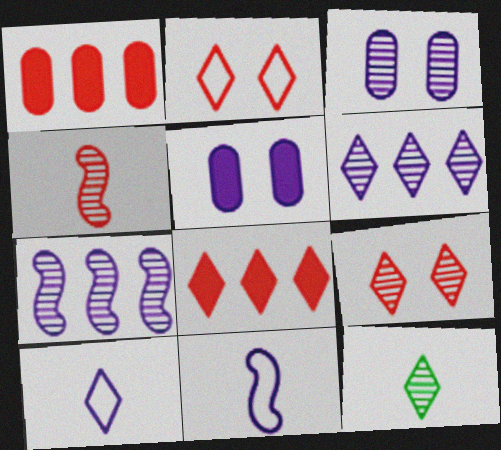[[1, 2, 4], 
[5, 6, 11], 
[5, 7, 10], 
[6, 9, 12]]